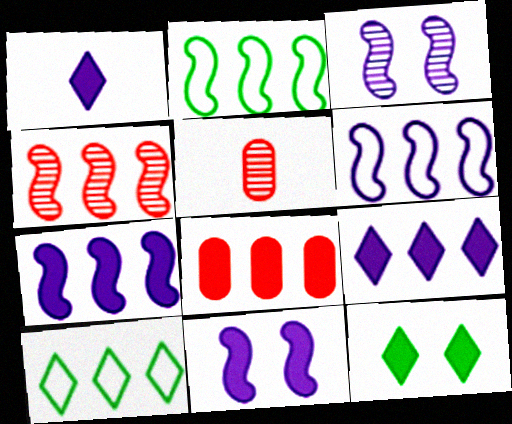[[2, 4, 7], 
[5, 6, 12], 
[5, 10, 11]]